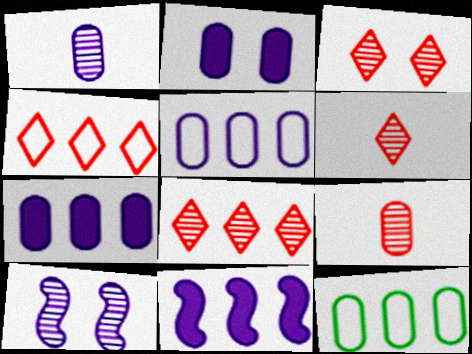[[1, 2, 5], 
[2, 9, 12], 
[3, 6, 8], 
[8, 11, 12]]